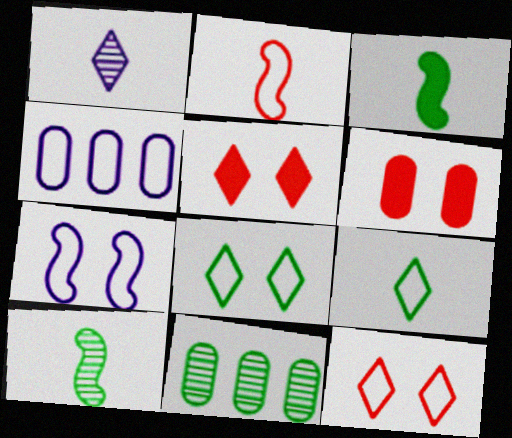[[2, 4, 8], 
[3, 8, 11], 
[4, 5, 10]]